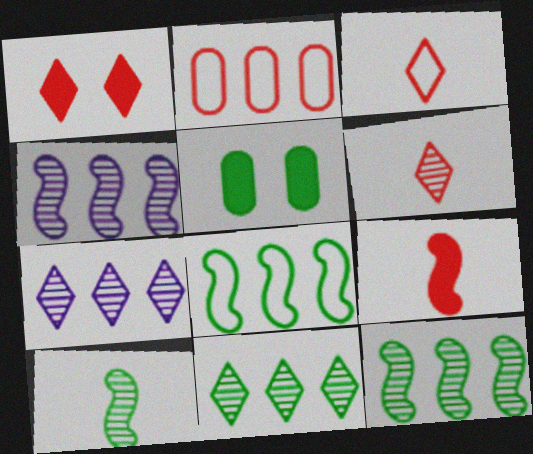[[3, 4, 5]]